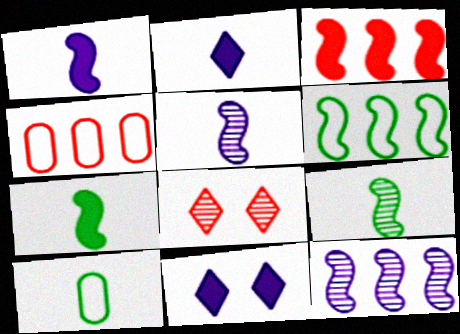[[3, 6, 12], 
[4, 9, 11]]